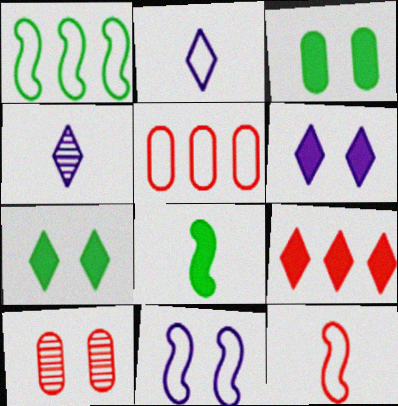[[1, 11, 12], 
[7, 10, 11], 
[9, 10, 12]]